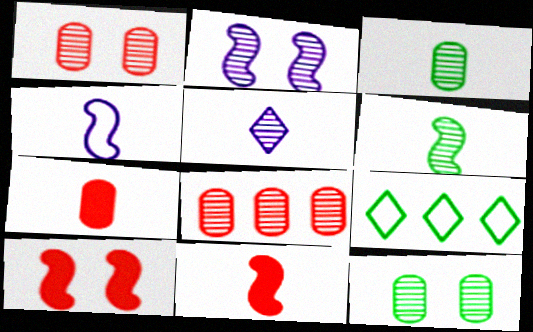[[2, 7, 9], 
[4, 6, 11]]